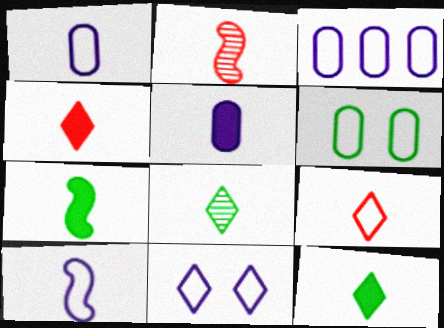[[1, 2, 12], 
[2, 7, 10], 
[3, 10, 11], 
[4, 5, 7]]